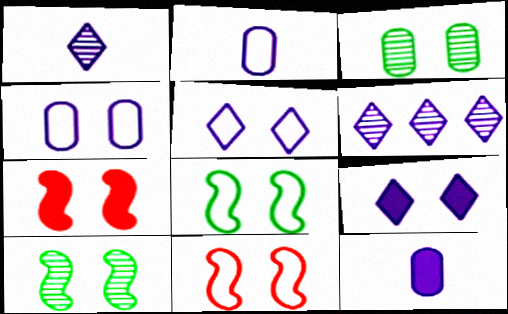[[3, 5, 7], 
[3, 9, 11]]